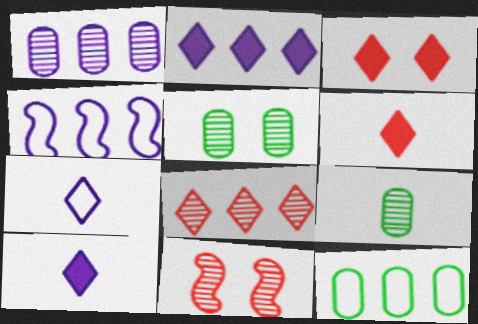[[1, 2, 4], 
[3, 4, 9], 
[4, 5, 6], 
[10, 11, 12]]